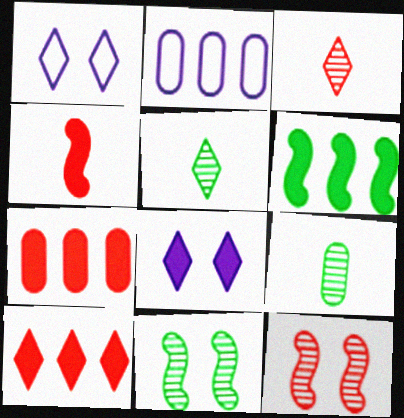[[1, 5, 10]]